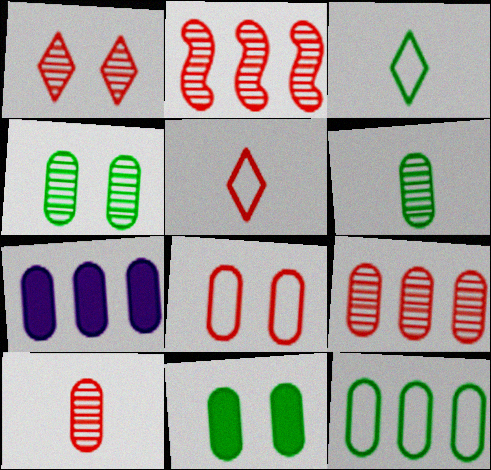[[1, 2, 10], 
[6, 7, 8], 
[6, 11, 12], 
[7, 9, 12]]